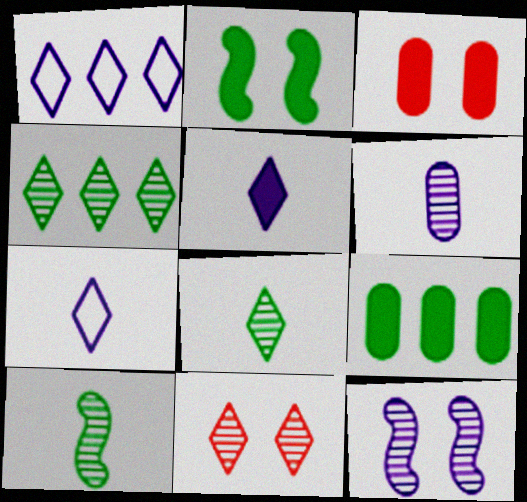[[1, 3, 10]]